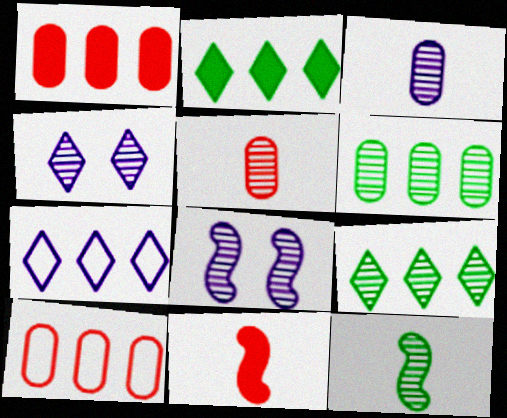[[5, 8, 9]]